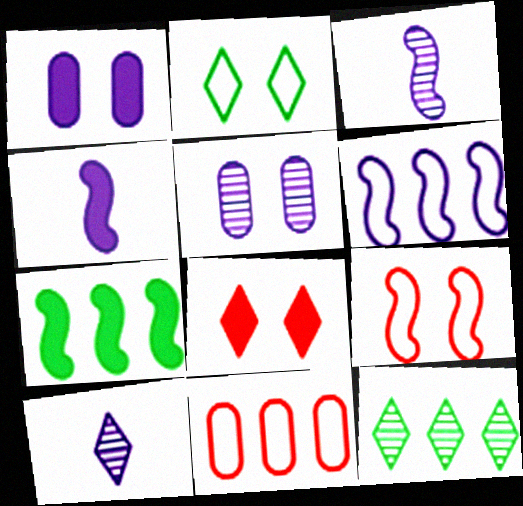[[1, 6, 10], 
[3, 7, 9]]